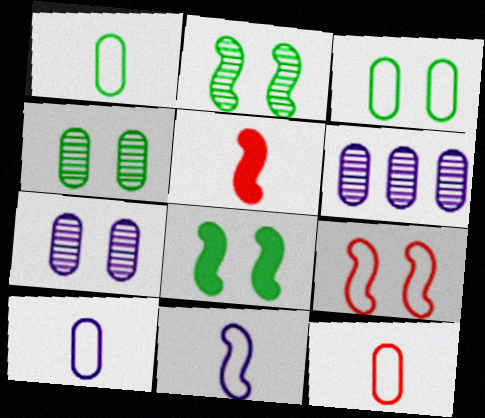[[1, 10, 12]]